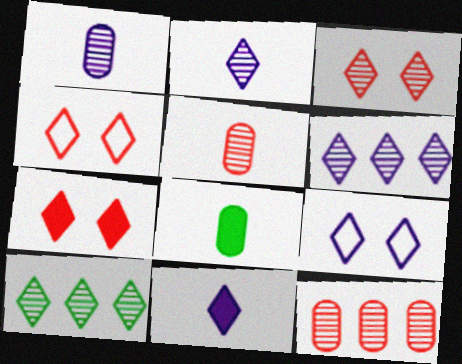[[2, 3, 10], 
[3, 4, 7], 
[4, 10, 11], 
[6, 9, 11]]